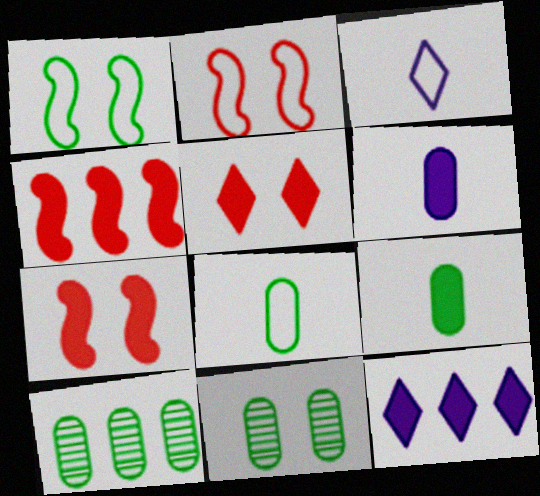[[3, 4, 11], 
[3, 7, 10], 
[7, 9, 12]]